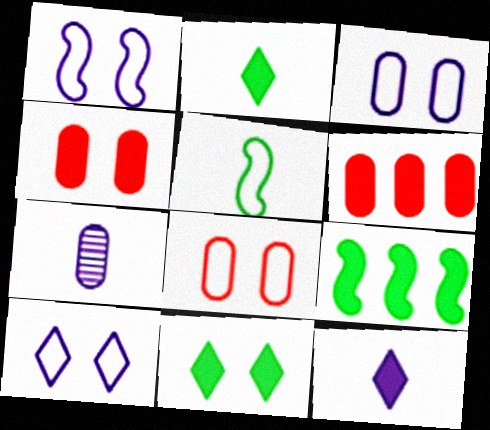[[1, 3, 10], 
[4, 9, 12]]